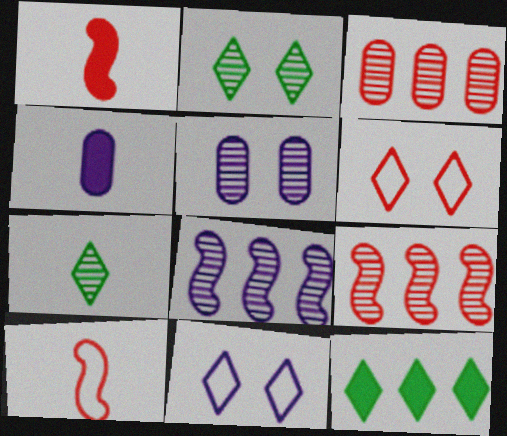[[1, 3, 6], 
[4, 7, 10], 
[4, 8, 11], 
[5, 7, 9], 
[5, 10, 12]]